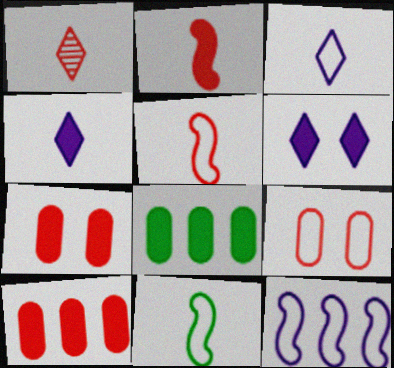[[2, 6, 8]]